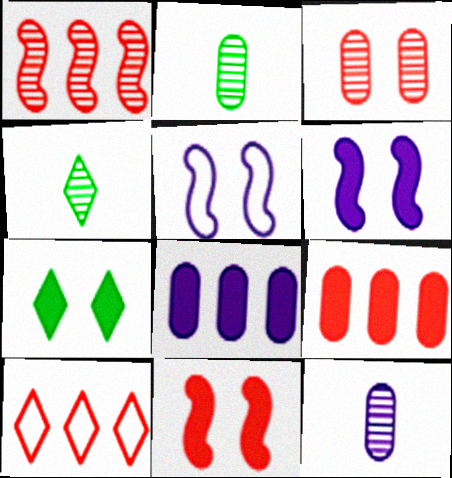[[1, 9, 10], 
[2, 6, 10], 
[3, 5, 7], 
[4, 5, 9]]